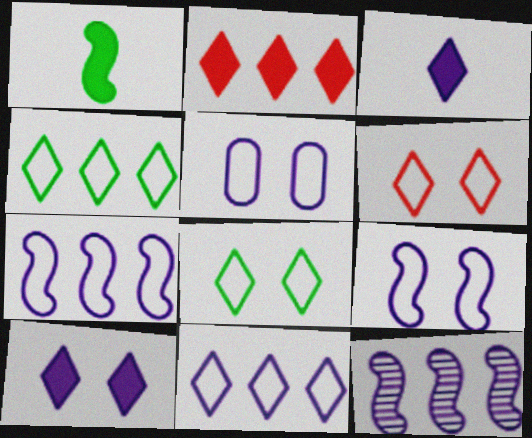[[3, 5, 12]]